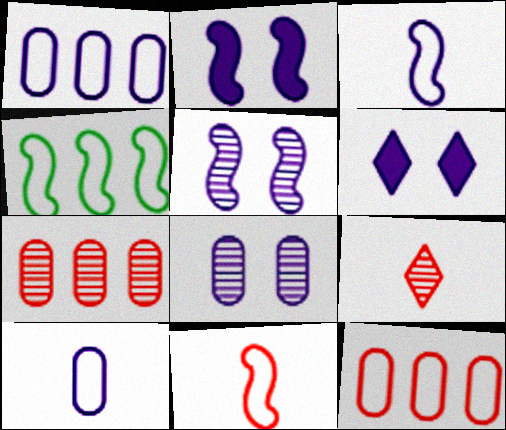[]